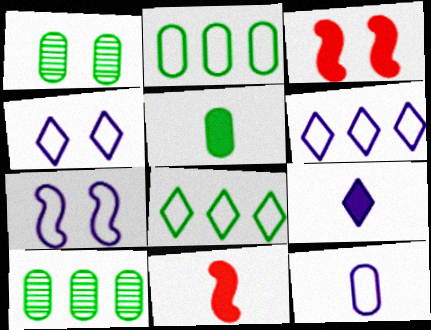[[1, 2, 5], 
[1, 3, 4], 
[1, 6, 11], 
[4, 10, 11], 
[5, 9, 11], 
[6, 7, 12]]